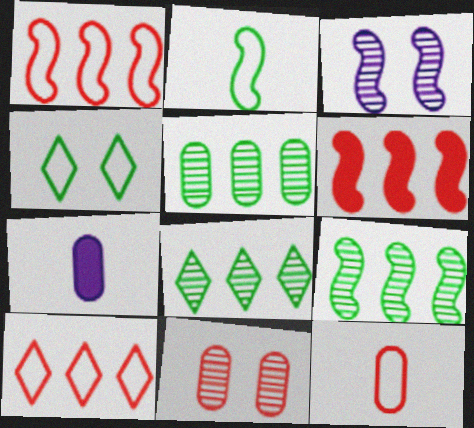[[2, 3, 6], 
[5, 8, 9]]